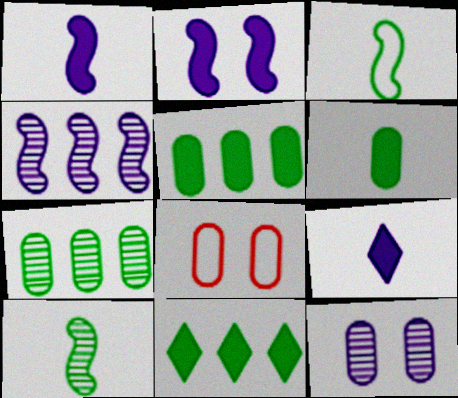[]